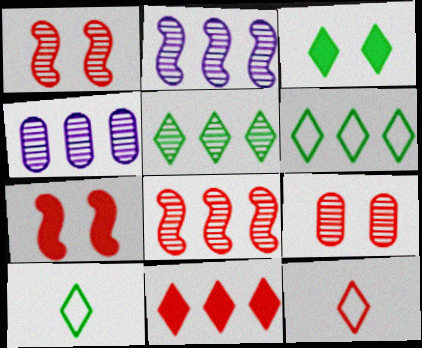[[3, 5, 10], 
[4, 5, 8], 
[4, 7, 10]]